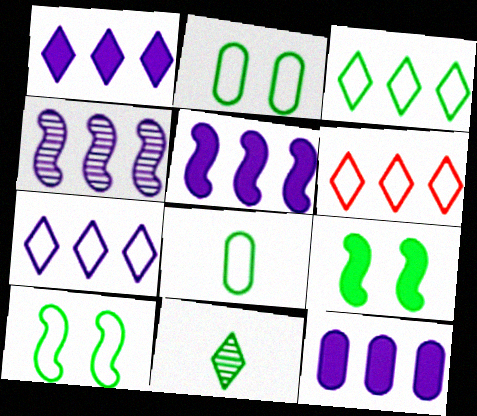[[1, 5, 12], 
[3, 6, 7], 
[3, 8, 10], 
[4, 7, 12]]